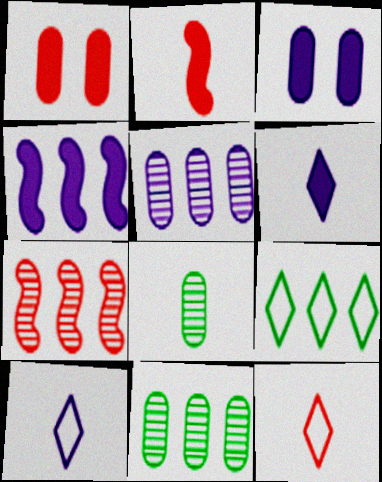[[1, 7, 12], 
[2, 8, 10], 
[3, 4, 6]]